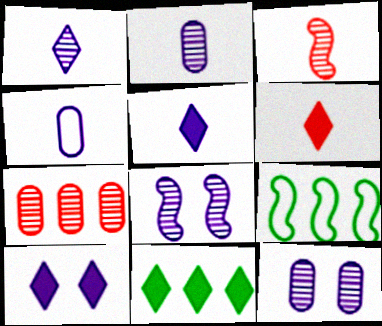[[6, 9, 12], 
[6, 10, 11]]